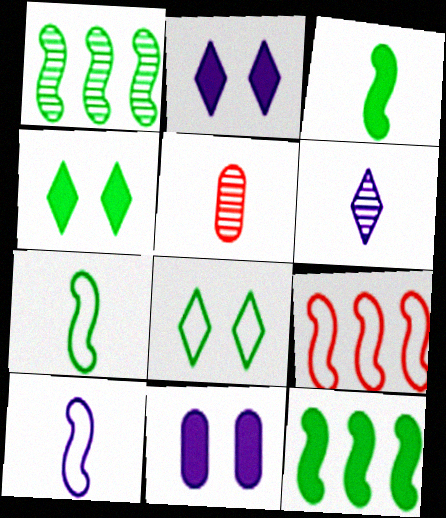[]